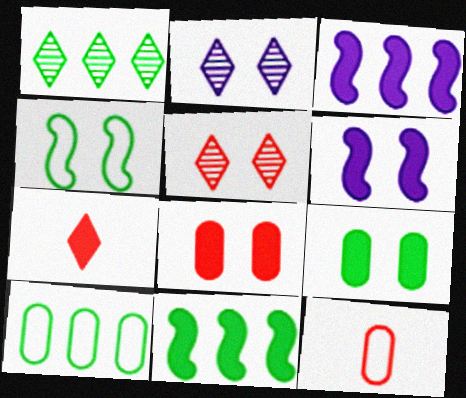[[1, 6, 12], 
[1, 10, 11], 
[2, 4, 8], 
[2, 11, 12], 
[3, 7, 9]]